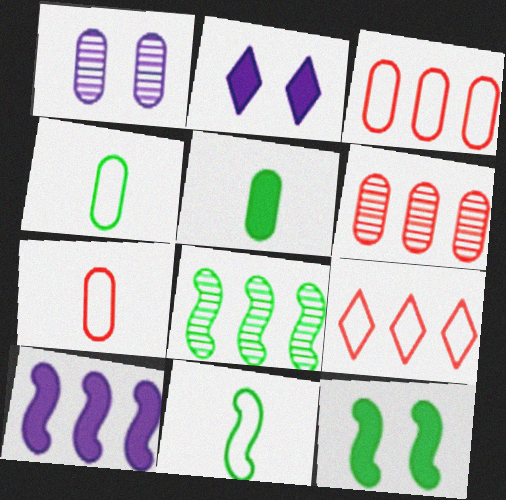[[1, 3, 5], 
[2, 6, 11], 
[2, 7, 8], 
[8, 11, 12]]